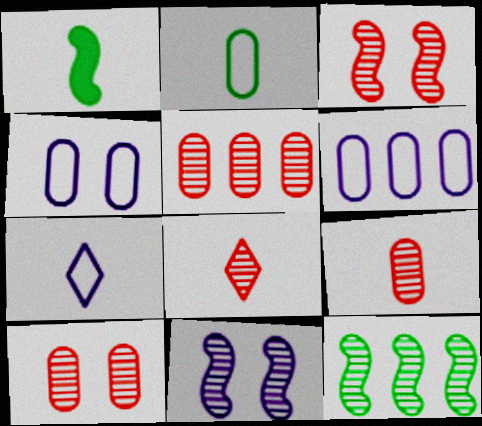[[1, 7, 9], 
[3, 5, 8], 
[5, 9, 10]]